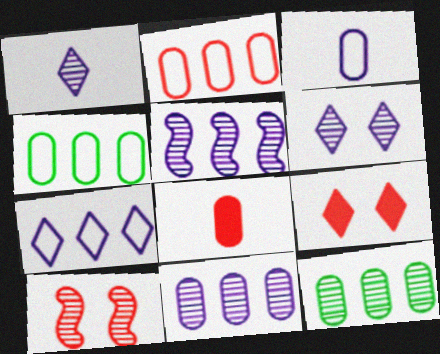[[1, 10, 12]]